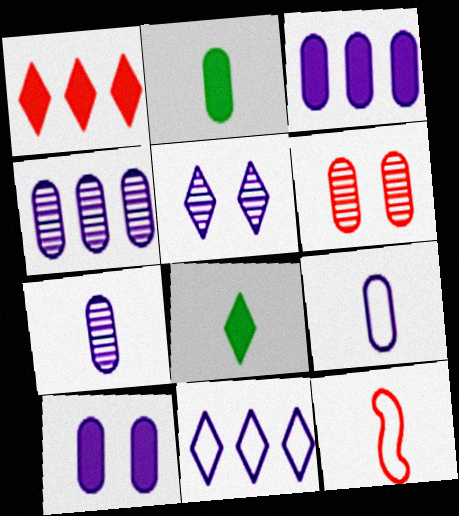[[1, 6, 12], 
[4, 9, 10], 
[7, 8, 12]]